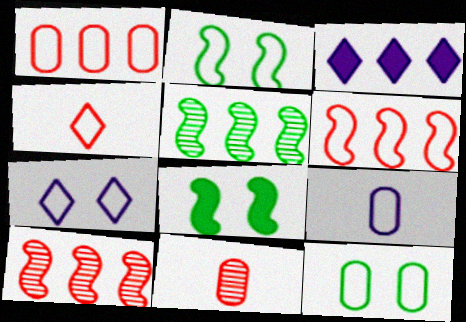[[1, 3, 5], 
[1, 9, 12], 
[2, 3, 11]]